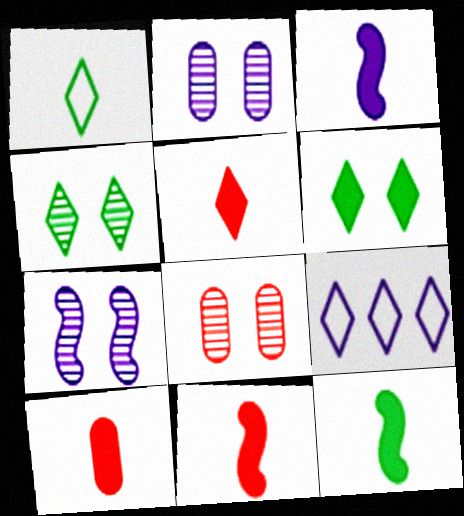[[2, 3, 9], 
[3, 11, 12], 
[4, 5, 9], 
[4, 7, 8], 
[5, 10, 11], 
[8, 9, 12]]